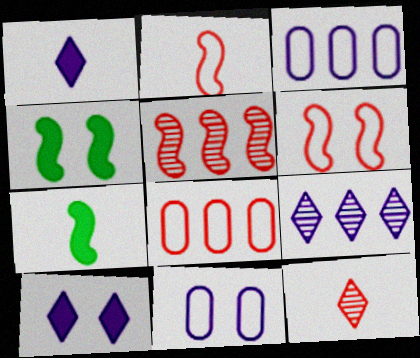[[3, 4, 12]]